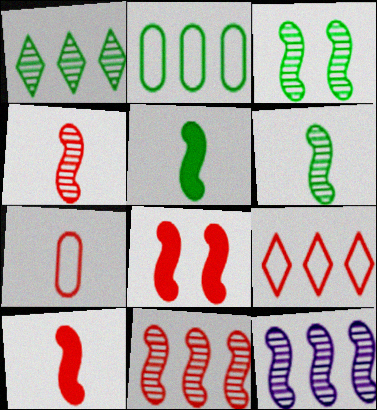[[3, 4, 12]]